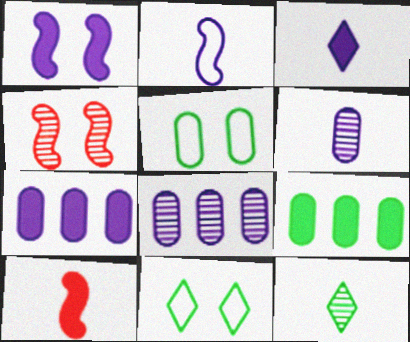[[1, 3, 7], 
[2, 3, 6], 
[4, 8, 12], 
[8, 10, 11]]